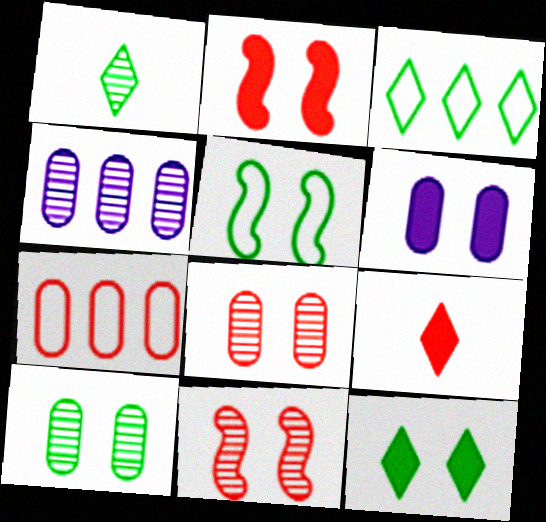[[1, 3, 12], 
[1, 4, 11], 
[2, 6, 12], 
[4, 5, 9], 
[5, 10, 12], 
[7, 9, 11]]